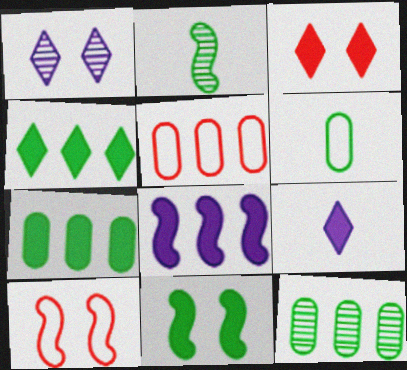[[2, 8, 10], 
[3, 4, 9], 
[9, 10, 12]]